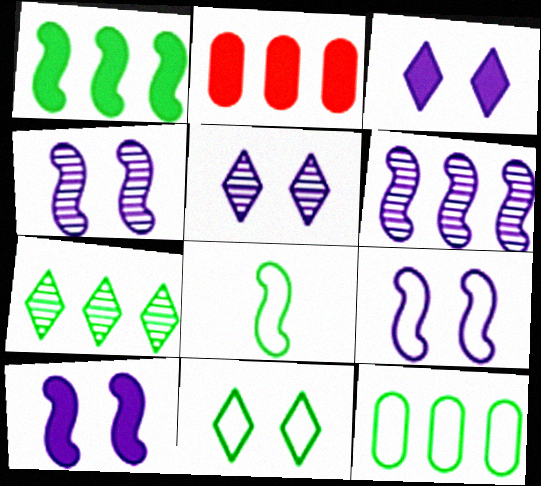[[1, 7, 12], 
[2, 5, 8], 
[4, 9, 10], 
[8, 11, 12]]